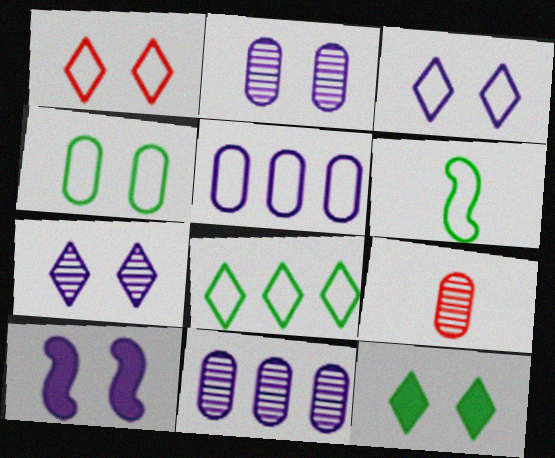[[1, 5, 6], 
[1, 7, 12], 
[2, 3, 10], 
[4, 6, 8], 
[8, 9, 10]]